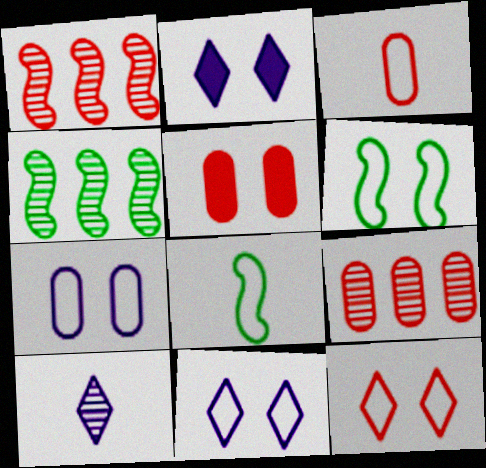[[2, 3, 4], 
[2, 8, 9], 
[3, 5, 9], 
[6, 7, 12]]